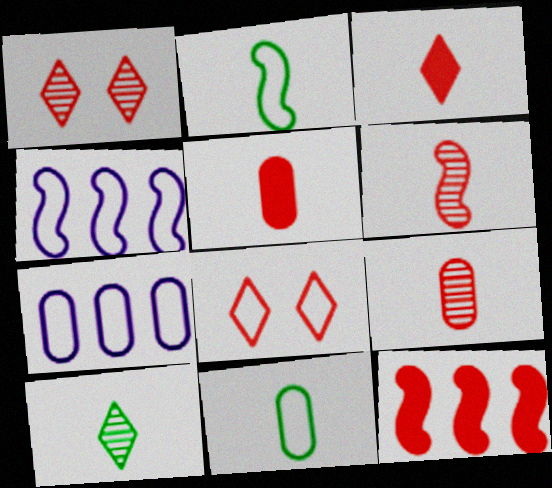[[2, 7, 8], 
[4, 8, 11], 
[8, 9, 12]]